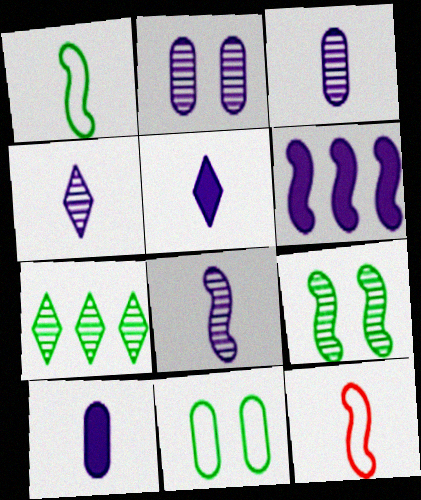[[3, 4, 8], 
[6, 9, 12]]